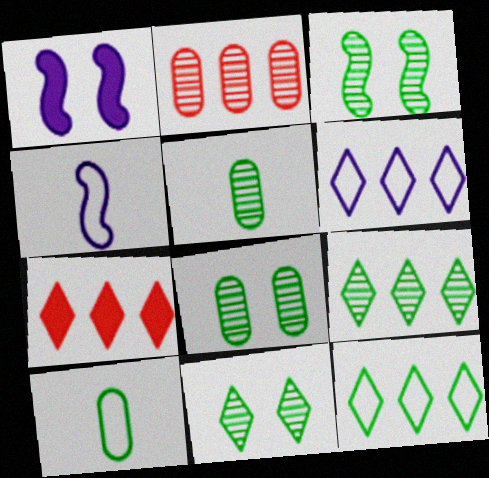[[3, 5, 9], 
[3, 8, 11], 
[4, 7, 8], 
[6, 7, 9]]